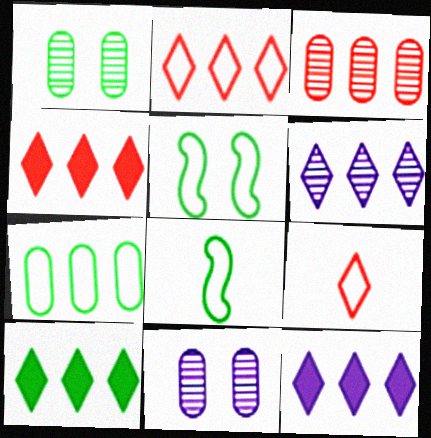[[1, 8, 10], 
[2, 6, 10], 
[4, 8, 11], 
[4, 10, 12]]